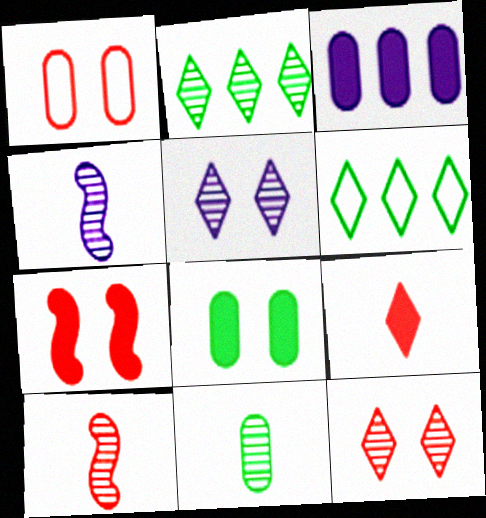[[1, 3, 11], 
[1, 7, 12], 
[5, 6, 9]]